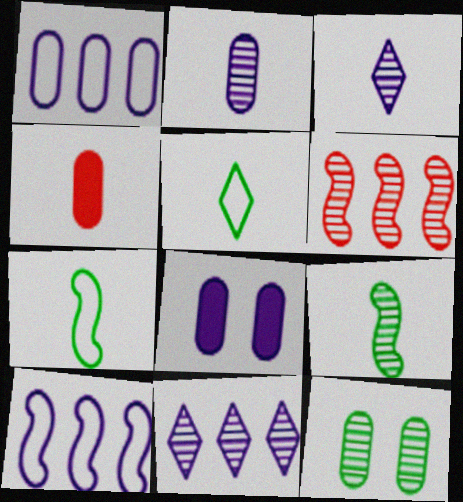[[1, 2, 8], 
[1, 4, 12], 
[3, 4, 7], 
[3, 6, 12], 
[3, 8, 10], 
[5, 6, 8]]